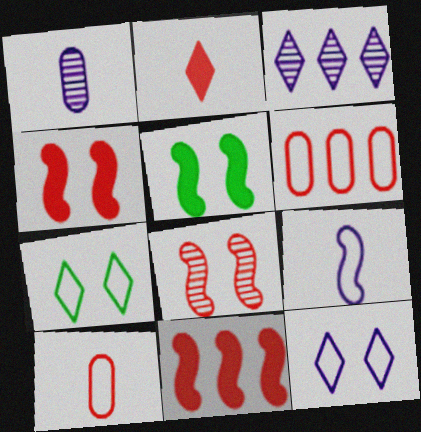[[1, 7, 11], 
[2, 3, 7], 
[2, 6, 8], 
[3, 5, 10], 
[6, 7, 9]]